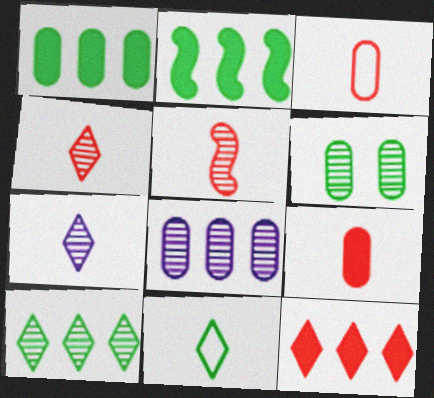[[2, 6, 11]]